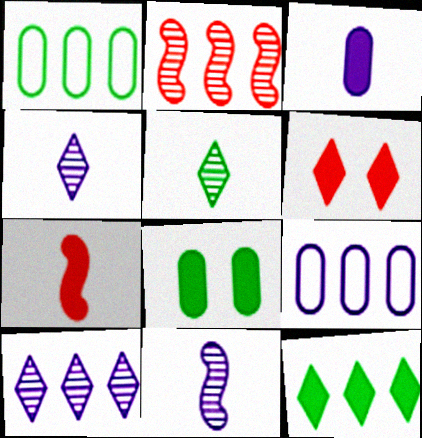[[1, 6, 11], 
[2, 9, 12]]